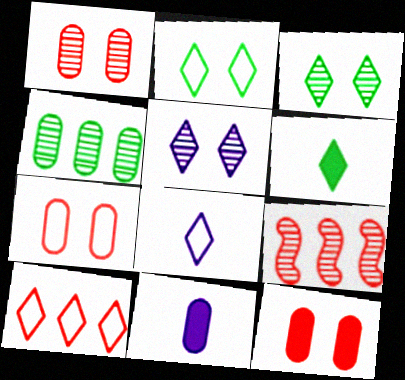[[1, 7, 12], 
[2, 8, 10], 
[2, 9, 11], 
[4, 7, 11], 
[5, 6, 10]]